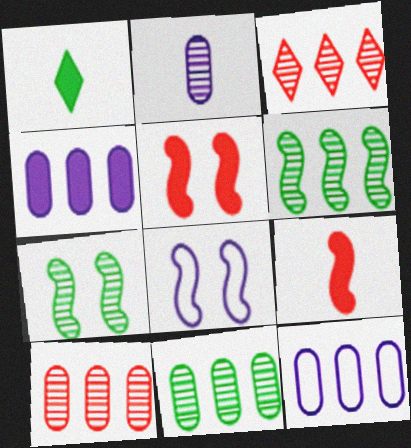[[1, 4, 5], 
[1, 8, 10], 
[2, 3, 7], 
[5, 7, 8], 
[6, 8, 9]]